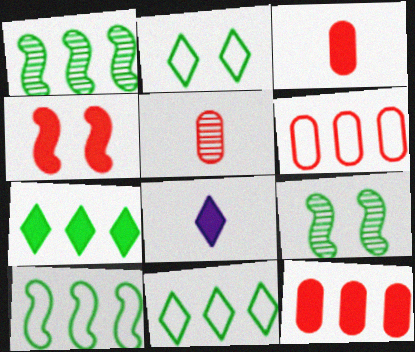[[6, 8, 9]]